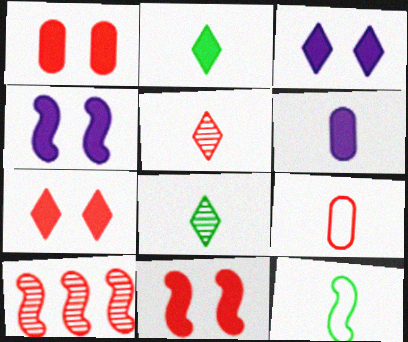[[1, 7, 11], 
[4, 10, 12], 
[5, 6, 12], 
[7, 9, 10]]